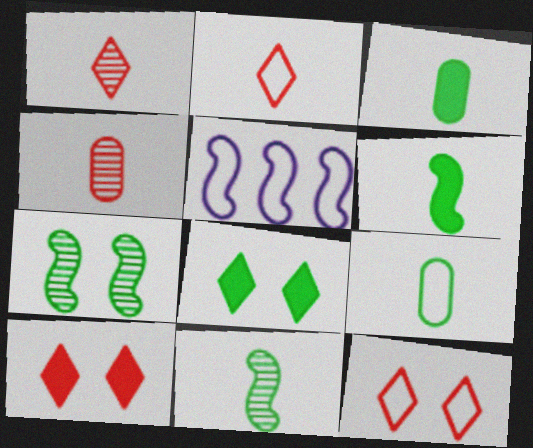[[4, 5, 8], 
[5, 9, 12]]